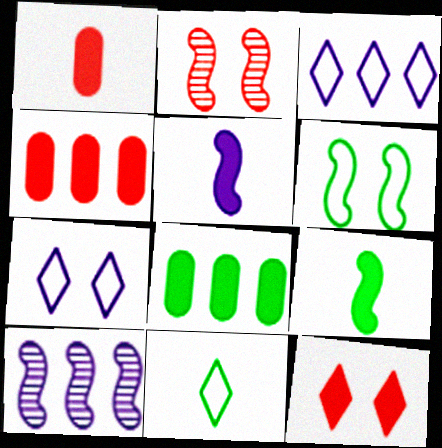[[5, 8, 12]]